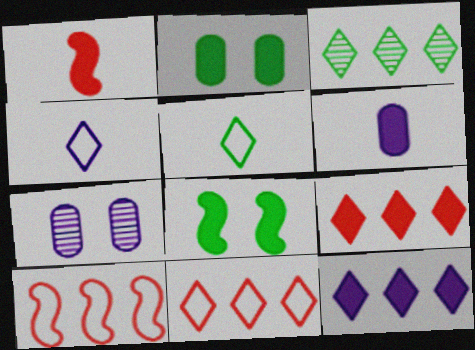[[1, 2, 12], 
[3, 11, 12], 
[6, 8, 9]]